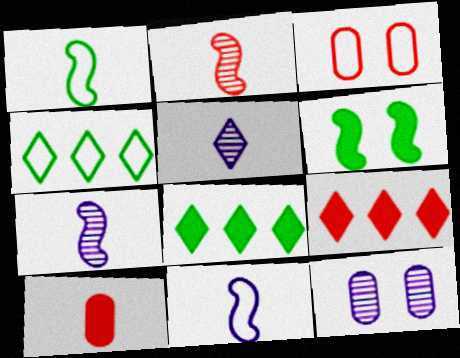[[1, 5, 10], 
[1, 9, 12], 
[2, 3, 9], 
[3, 4, 11], 
[3, 7, 8]]